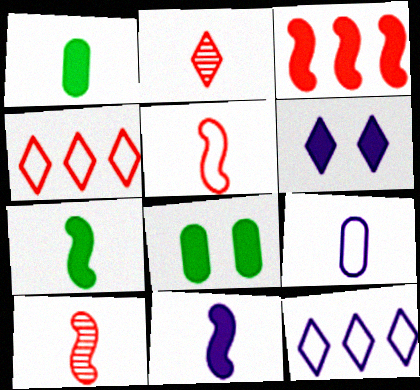[[1, 3, 6], 
[2, 7, 9], 
[8, 10, 12]]